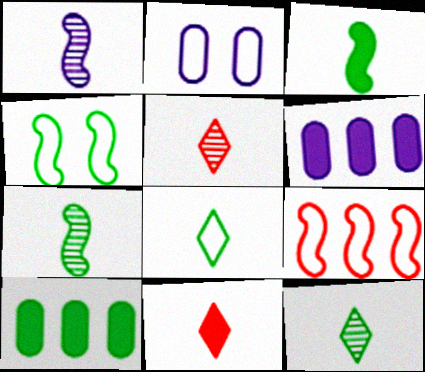[[2, 8, 9], 
[4, 5, 6], 
[4, 10, 12]]